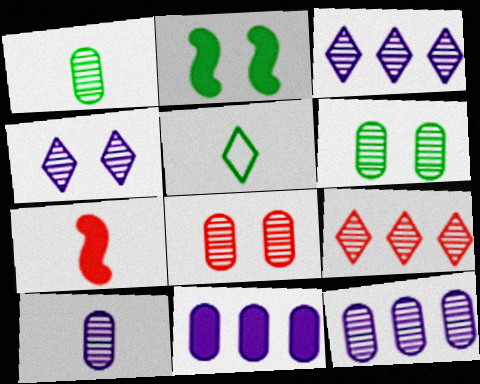[[1, 8, 12], 
[5, 7, 10]]